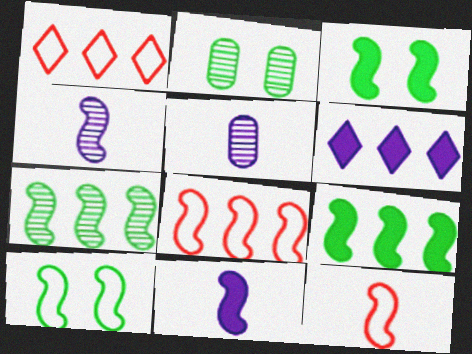[[1, 2, 11], 
[1, 3, 5], 
[2, 6, 12], 
[3, 4, 8]]